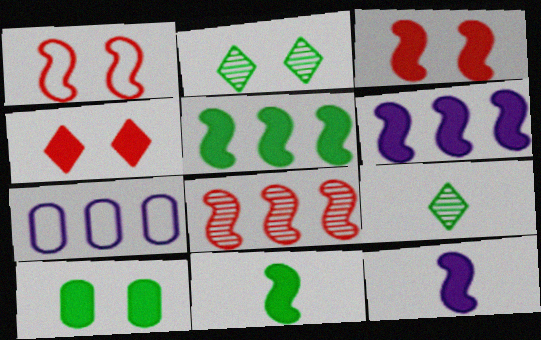[[3, 5, 12], 
[3, 6, 11], 
[3, 7, 9]]